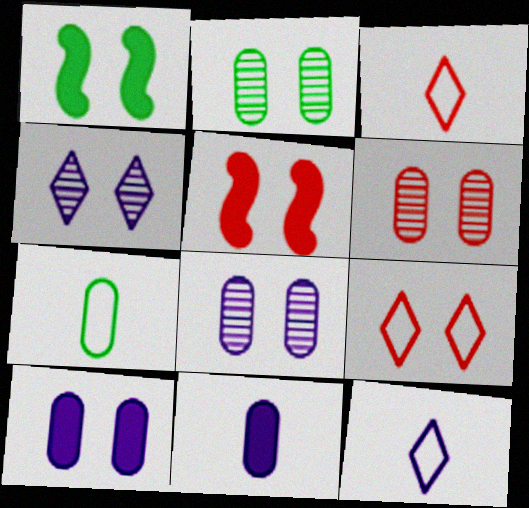[[1, 8, 9], 
[2, 6, 8], 
[5, 6, 9]]